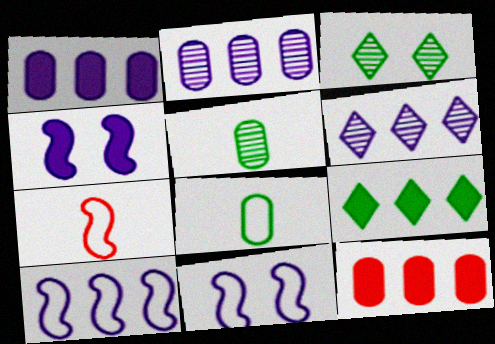[[1, 3, 7], 
[1, 6, 10]]